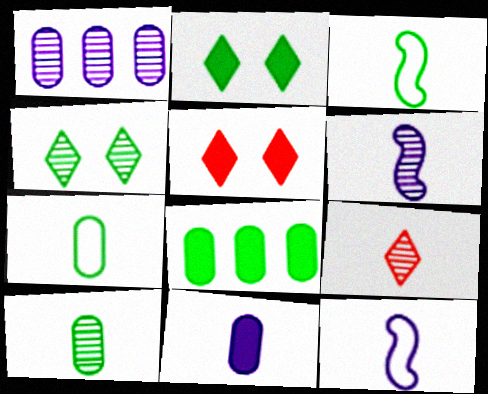[[1, 3, 5], 
[3, 4, 8], 
[3, 9, 11], 
[6, 9, 10]]